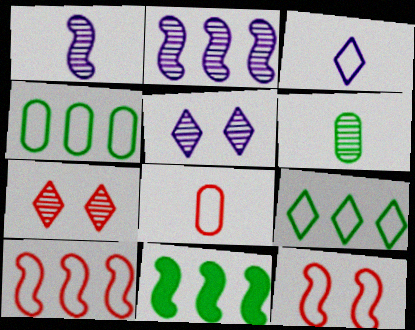[[1, 11, 12], 
[2, 6, 7], 
[2, 10, 11], 
[3, 4, 12], 
[5, 8, 11]]